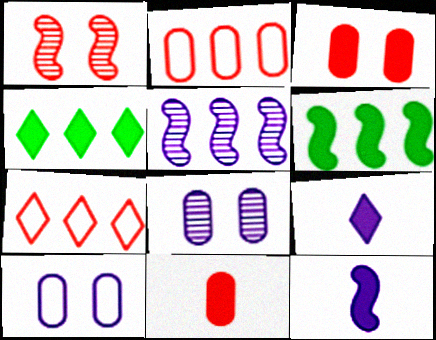[[1, 7, 11], 
[2, 4, 5], 
[3, 4, 12], 
[3, 6, 9], 
[5, 9, 10]]